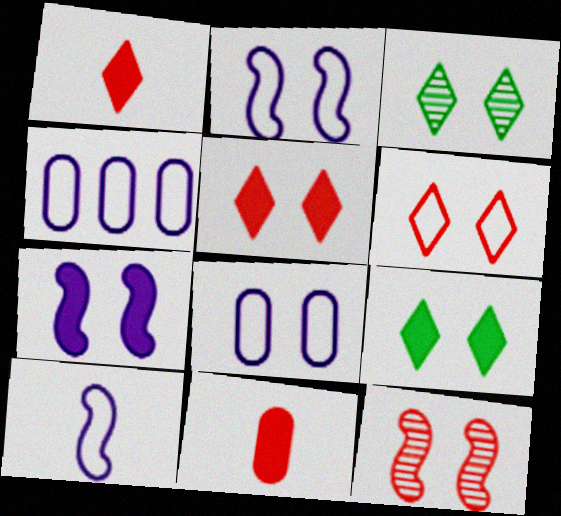[[8, 9, 12]]